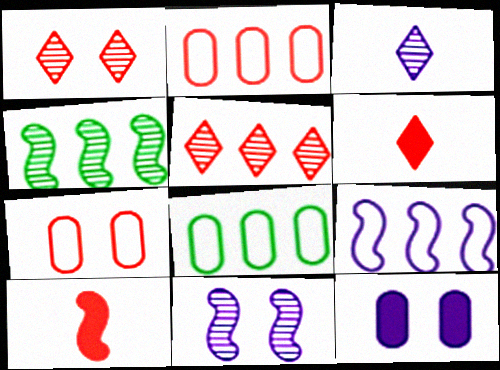[[1, 2, 10], 
[3, 9, 12], 
[5, 7, 10], 
[6, 8, 11]]